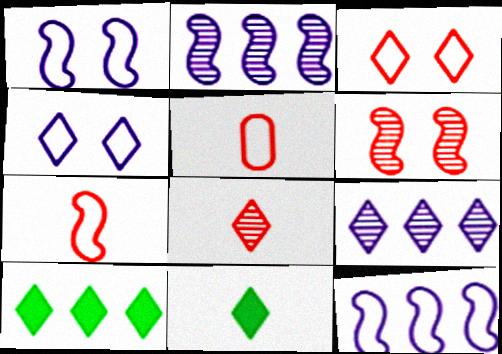[[3, 9, 11], 
[4, 8, 10]]